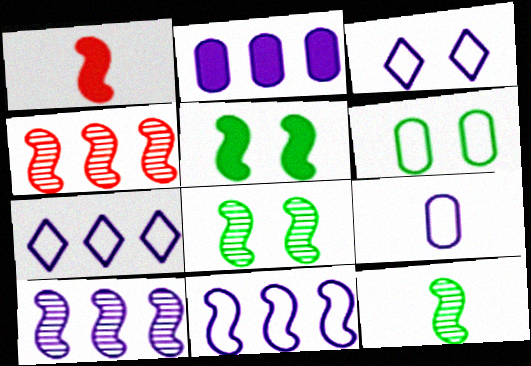[[1, 8, 11], 
[2, 7, 10], 
[3, 9, 11]]